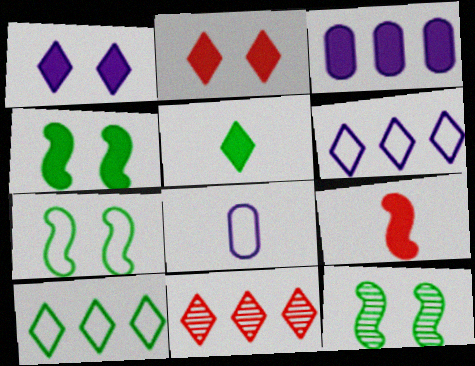[[4, 7, 12], 
[4, 8, 11]]